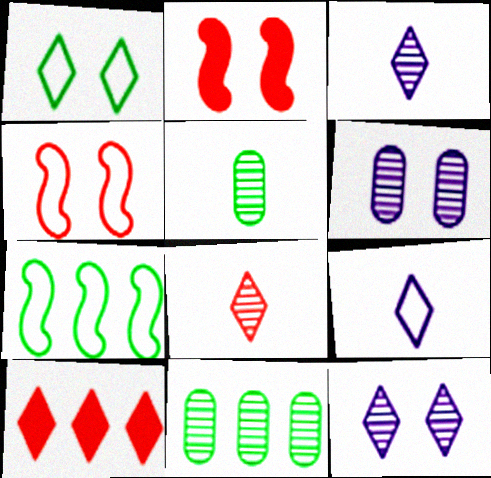[[1, 2, 6], 
[1, 3, 10], 
[2, 9, 11]]